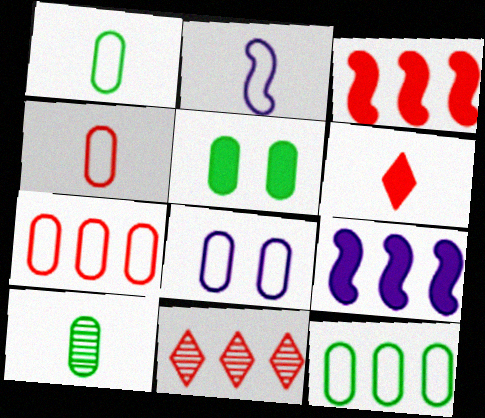[[1, 7, 8], 
[2, 5, 11], 
[2, 6, 10], 
[3, 7, 11], 
[4, 8, 12], 
[5, 6, 9], 
[5, 10, 12], 
[9, 11, 12]]